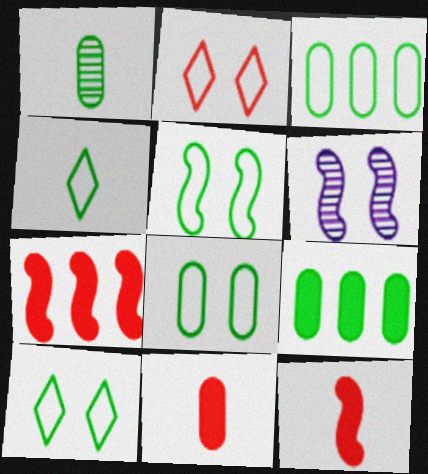[[1, 8, 9], 
[3, 4, 5], 
[5, 8, 10]]